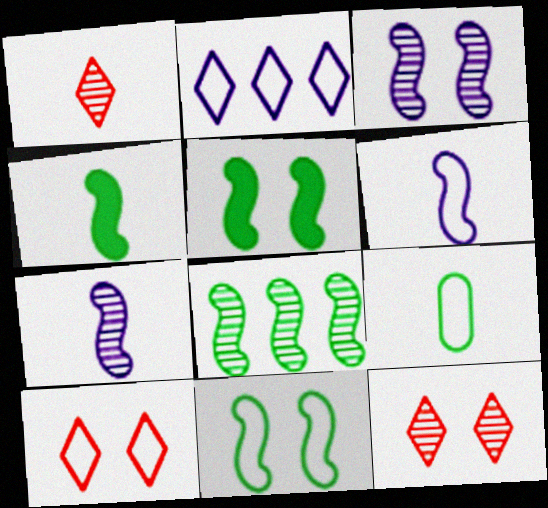[[4, 8, 11]]